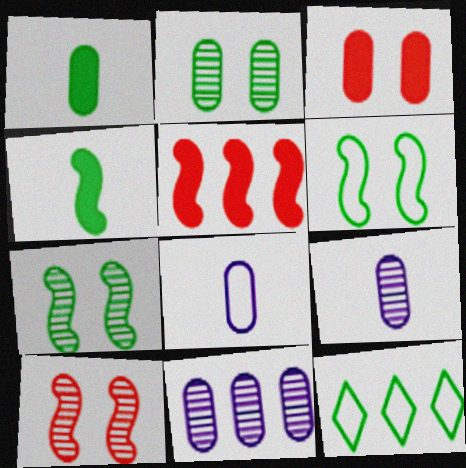[[1, 7, 12], 
[2, 4, 12], 
[5, 11, 12]]